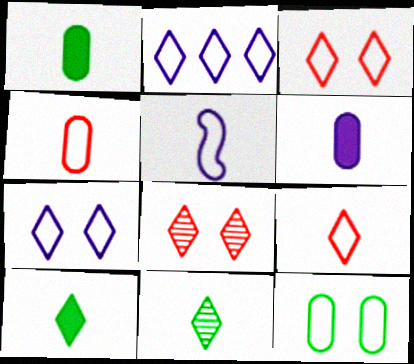[[2, 8, 10]]